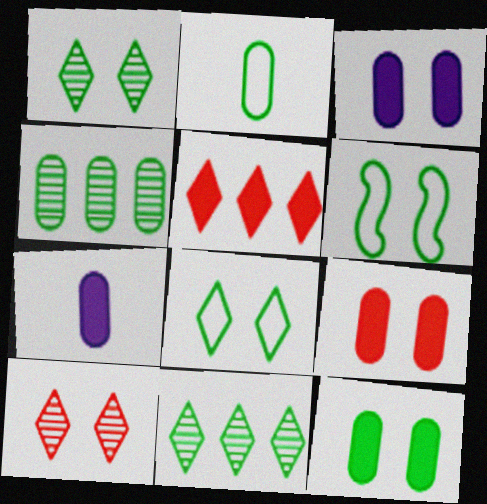[[1, 6, 12], 
[2, 4, 12], 
[3, 6, 10], 
[3, 9, 12]]